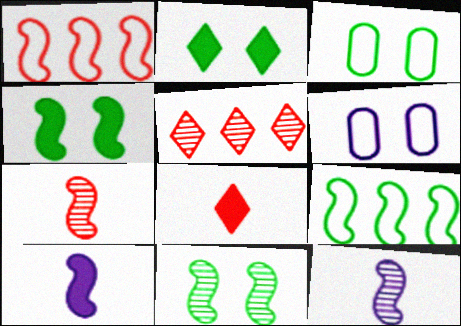[[1, 4, 12], 
[1, 10, 11], 
[2, 3, 11], 
[3, 5, 10]]